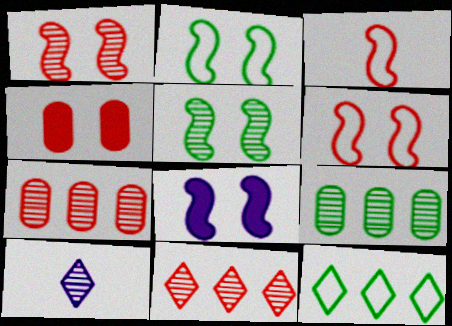[[1, 2, 8], 
[1, 9, 10], 
[3, 4, 11], 
[5, 6, 8], 
[5, 7, 10]]